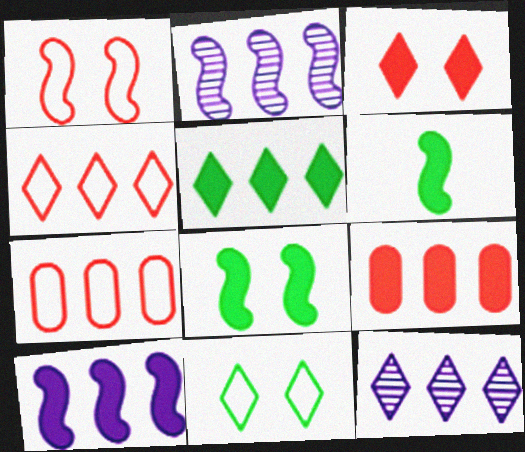[[1, 2, 6], 
[2, 5, 7], 
[4, 5, 12], 
[5, 9, 10]]